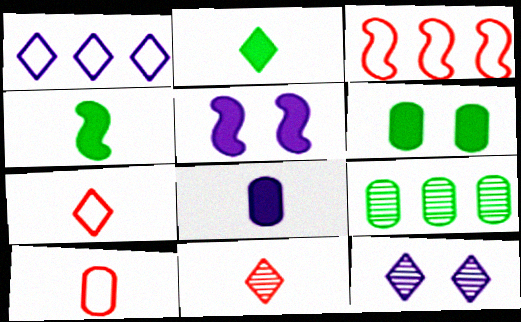[[5, 7, 9]]